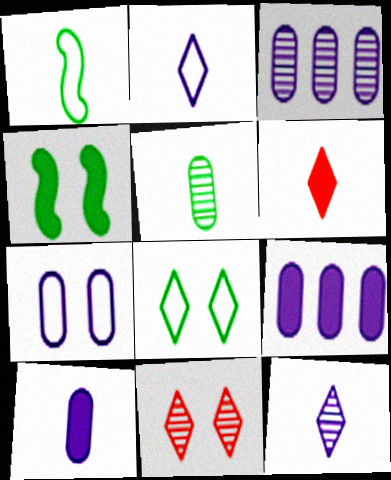[[1, 9, 11], 
[3, 7, 10], 
[4, 6, 9], 
[4, 7, 11]]